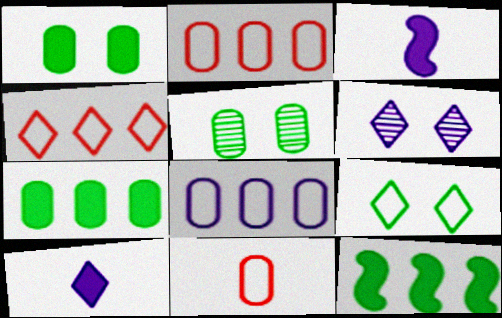[[3, 4, 5], 
[3, 6, 8], 
[6, 11, 12]]